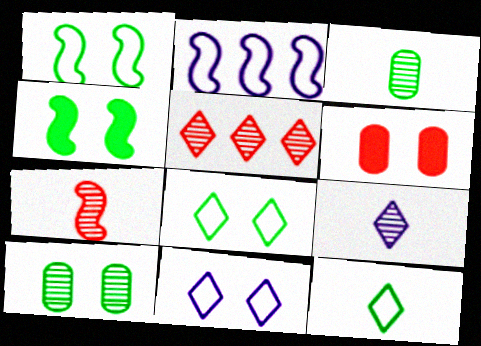[[2, 4, 7], 
[3, 7, 9], 
[4, 8, 10]]